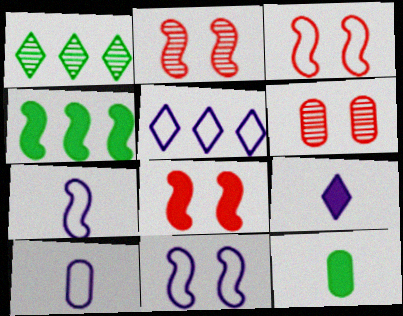[[1, 8, 10], 
[2, 3, 8], 
[2, 4, 7], 
[2, 5, 12], 
[5, 10, 11]]